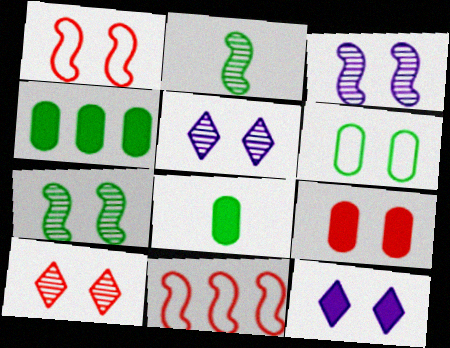[[1, 9, 10], 
[5, 8, 11]]